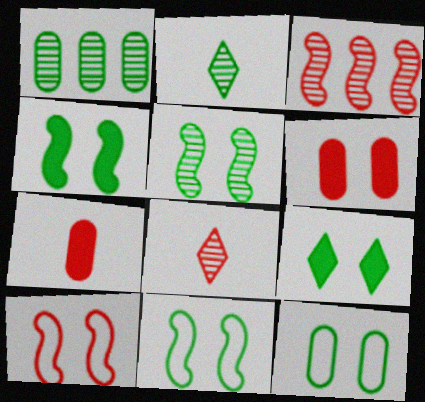[[1, 2, 5], 
[4, 5, 11], 
[5, 9, 12]]